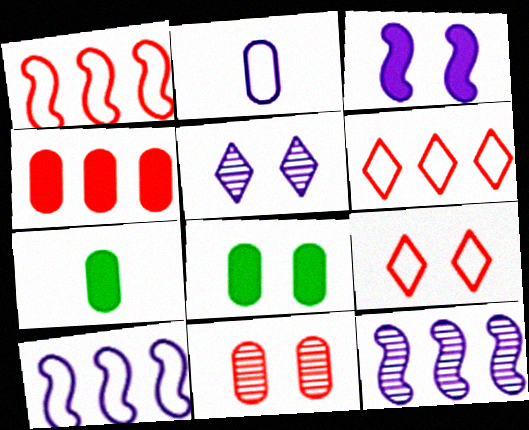[[1, 5, 7], 
[7, 9, 12]]